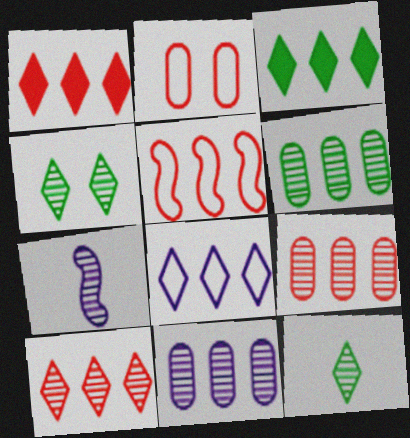[[1, 5, 9], 
[2, 3, 7], 
[3, 5, 11], 
[3, 8, 10], 
[4, 7, 9], 
[6, 9, 11]]